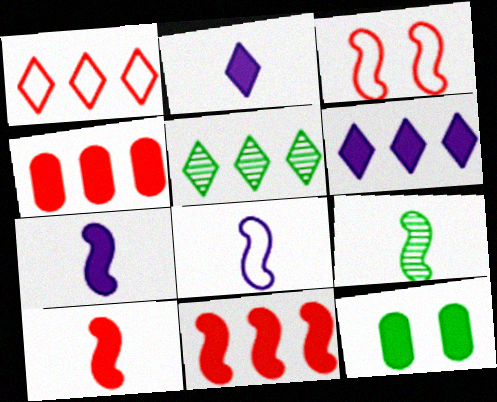[[1, 5, 6], 
[2, 11, 12], 
[6, 10, 12], 
[8, 9, 10]]